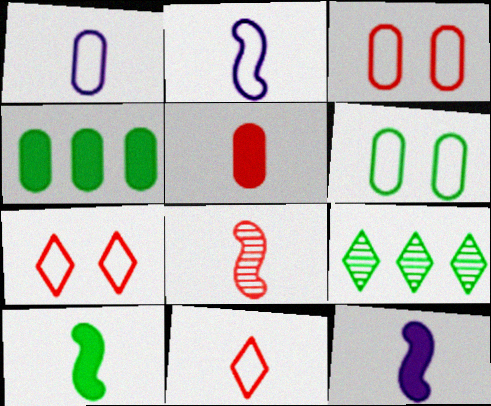[[2, 8, 10], 
[3, 9, 12], 
[5, 8, 11], 
[6, 9, 10]]